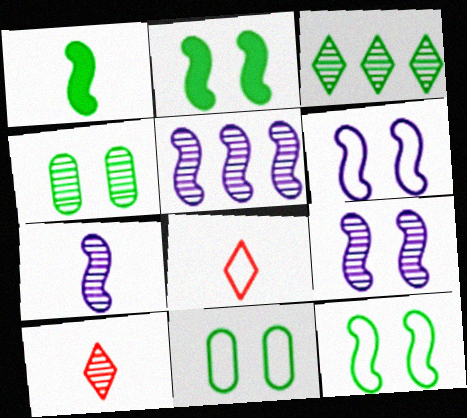[[1, 3, 11], 
[4, 5, 10], 
[5, 7, 9]]